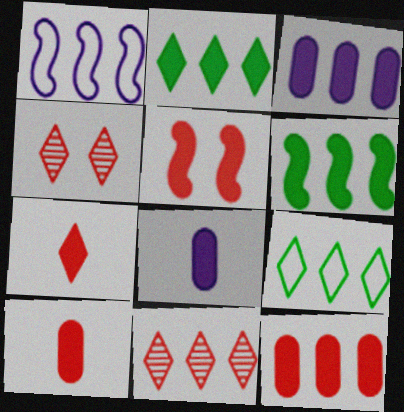[[2, 5, 8], 
[5, 7, 12]]